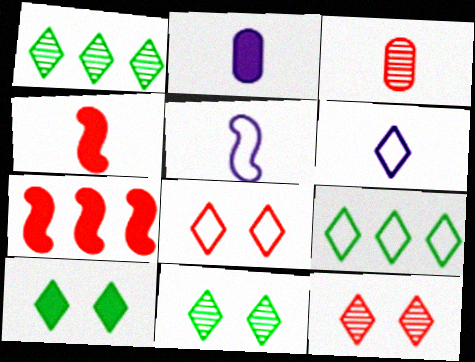[[2, 7, 10], 
[3, 7, 8], 
[6, 8, 9]]